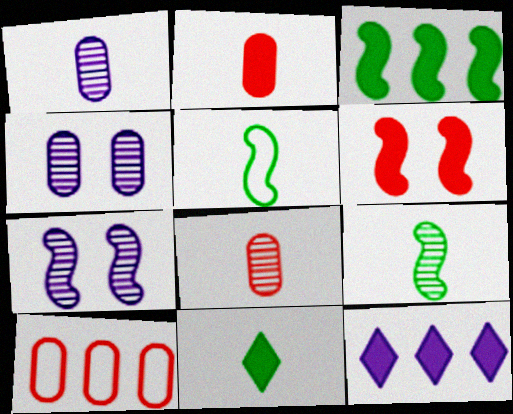[[7, 10, 11]]